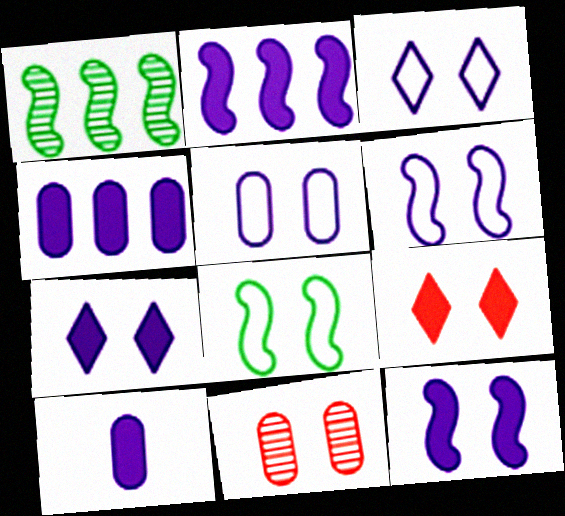[[2, 7, 10], 
[3, 5, 6], 
[7, 8, 11]]